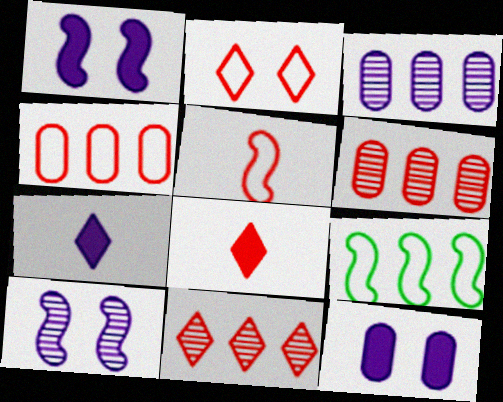[[2, 4, 5], 
[2, 8, 11]]